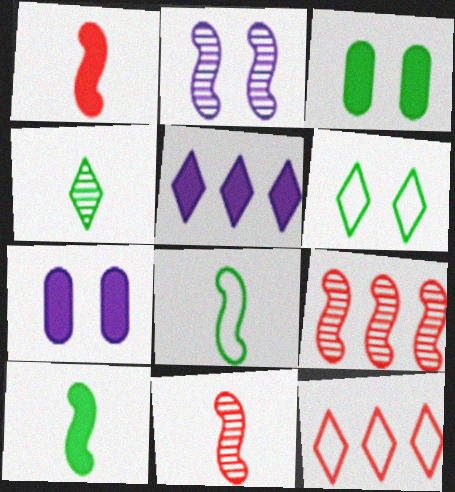[[1, 3, 5]]